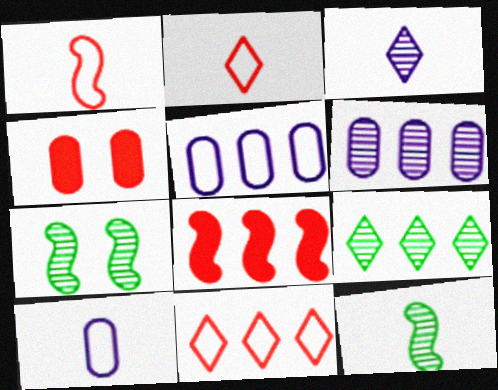[[5, 8, 9]]